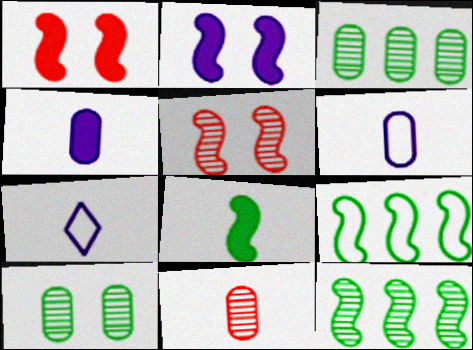[[1, 3, 7], 
[7, 8, 11]]